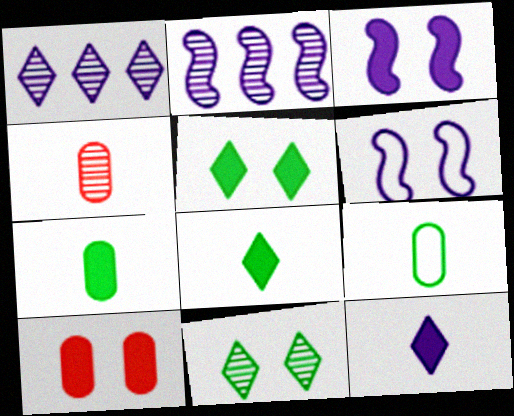[[2, 4, 11], 
[3, 5, 10], 
[6, 10, 11]]